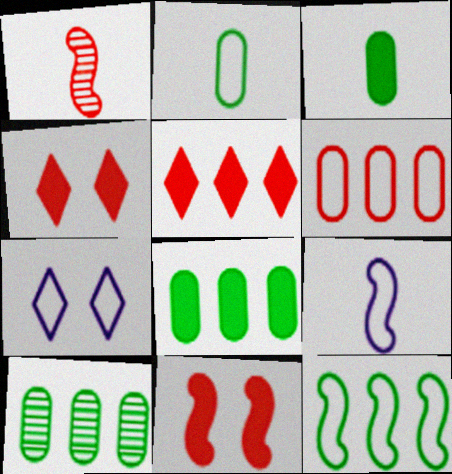[[1, 4, 6], 
[1, 7, 8], 
[4, 9, 10]]